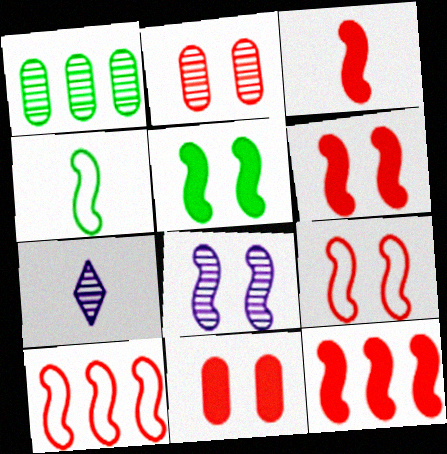[[3, 6, 12], 
[4, 8, 12], 
[5, 8, 9]]